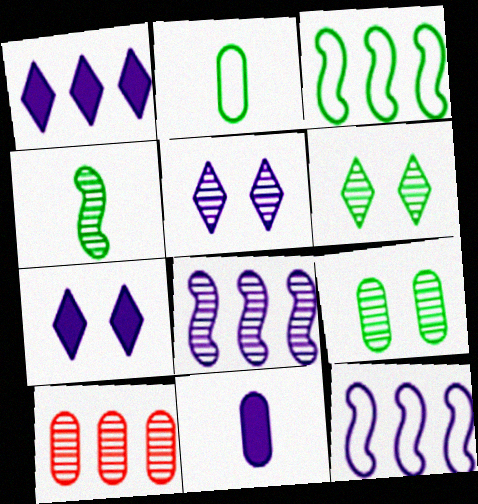[[1, 3, 10], 
[4, 5, 10], 
[5, 11, 12]]